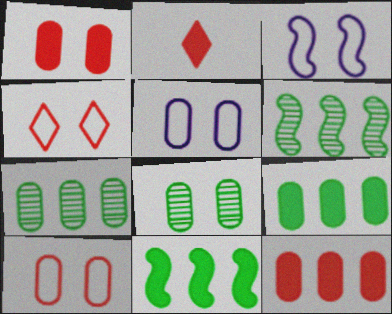[[1, 5, 8], 
[2, 3, 7], 
[2, 5, 6]]